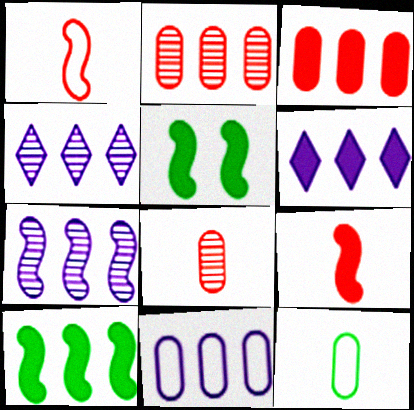[[1, 5, 7], 
[3, 6, 10], 
[6, 7, 11]]